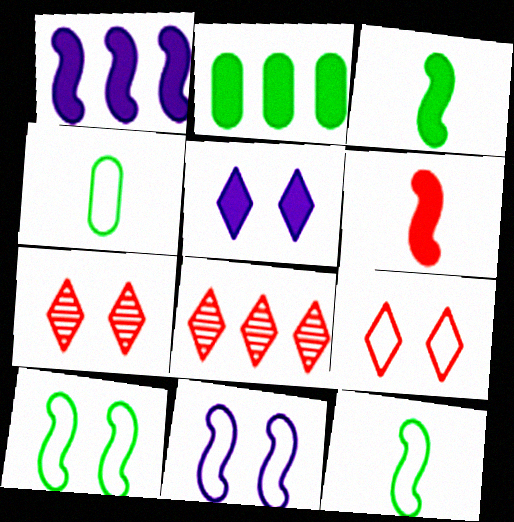[[1, 4, 7], 
[2, 5, 6]]